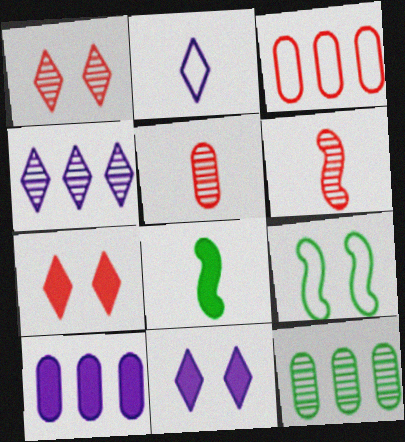[[2, 3, 9], 
[2, 4, 11], 
[2, 5, 8], 
[3, 6, 7], 
[3, 10, 12], 
[7, 8, 10]]